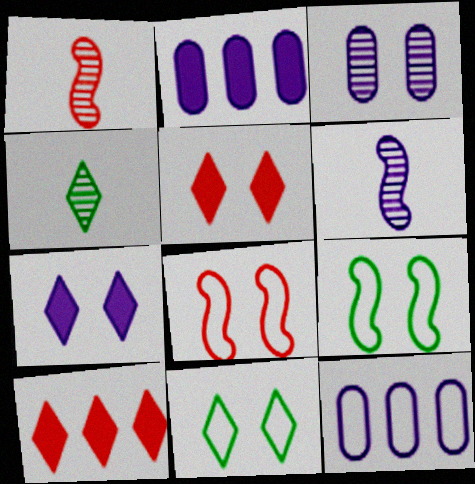[[1, 2, 11], 
[2, 4, 8], 
[3, 5, 9], 
[6, 7, 12]]